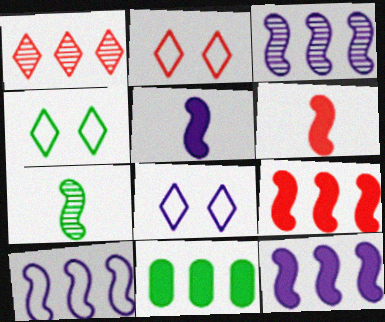[[1, 10, 11], 
[2, 4, 8], 
[3, 10, 12], 
[4, 7, 11]]